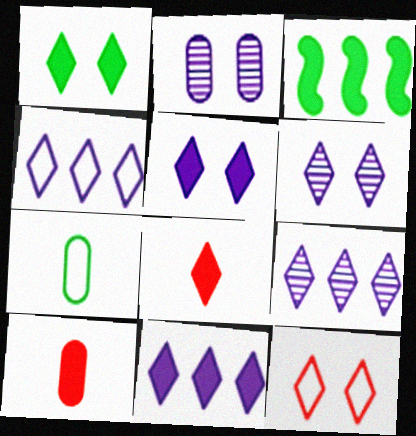[[1, 6, 12], 
[1, 8, 11], 
[3, 5, 10], 
[4, 9, 11]]